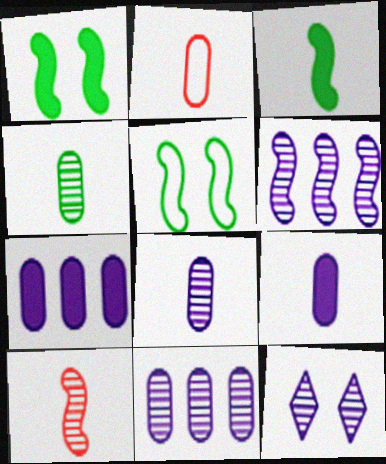[[2, 4, 9], 
[6, 8, 12]]